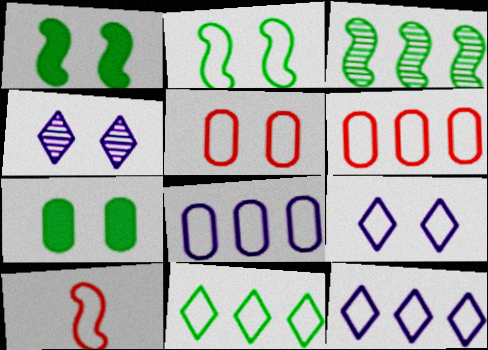[[1, 4, 5], 
[2, 5, 9]]